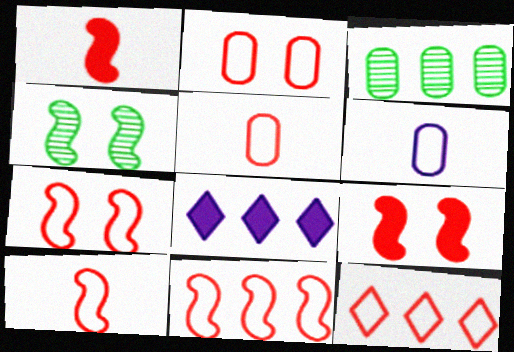[[2, 10, 12], 
[3, 8, 11], 
[4, 5, 8], 
[5, 7, 12], 
[7, 10, 11]]